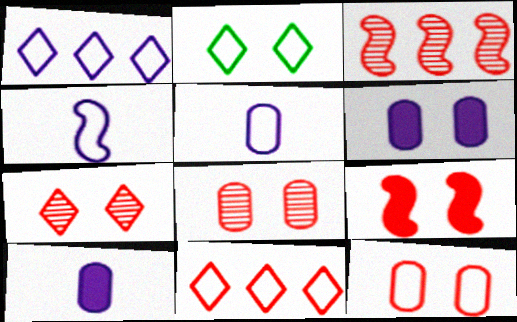[[2, 3, 10], 
[7, 9, 12]]